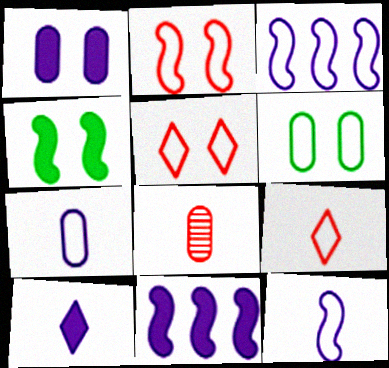[[1, 10, 11], 
[3, 6, 9]]